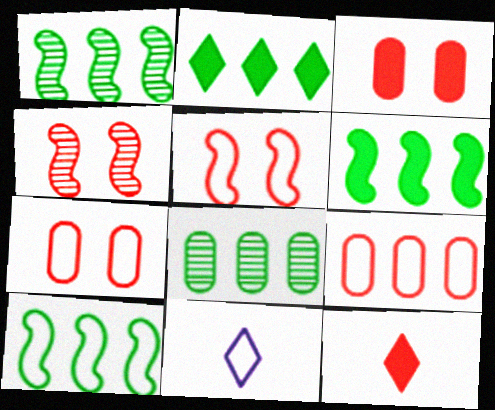[[1, 3, 11], 
[1, 6, 10], 
[2, 8, 10], 
[4, 9, 12], 
[7, 10, 11]]